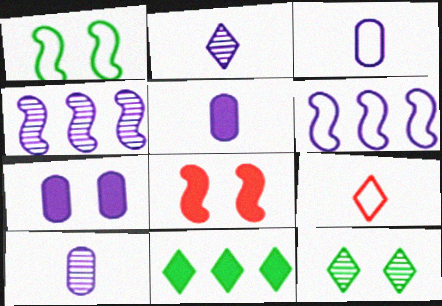[[2, 6, 7], 
[3, 5, 10], 
[5, 8, 11]]